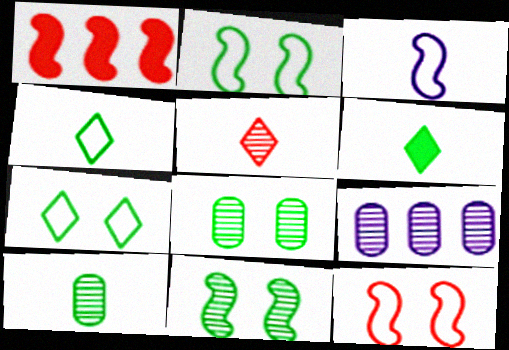[[1, 3, 11], 
[5, 9, 11], 
[6, 9, 12]]